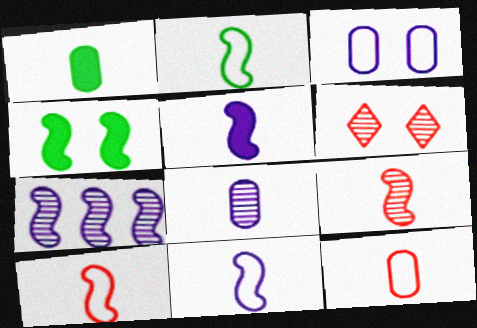[[1, 8, 12], 
[2, 5, 9], 
[2, 10, 11], 
[3, 4, 6], 
[4, 7, 10]]